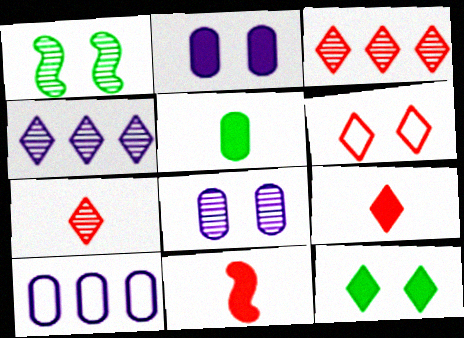[[1, 2, 6], 
[1, 9, 10], 
[3, 6, 9]]